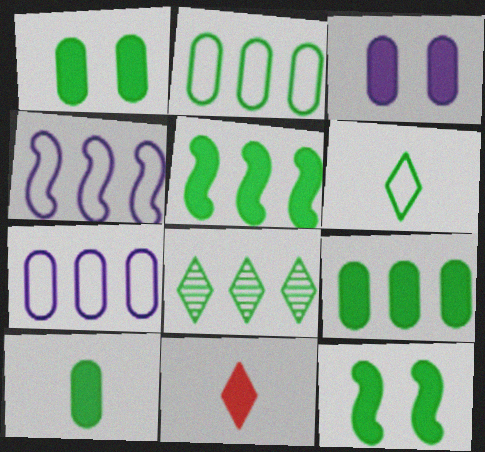[[1, 9, 10], 
[2, 5, 8], 
[3, 5, 11]]